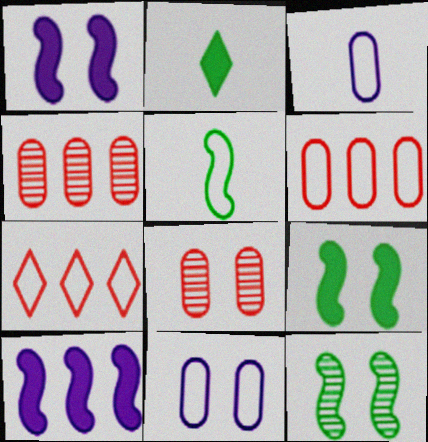[[5, 7, 11]]